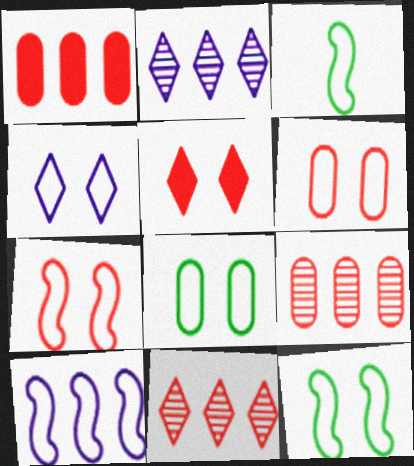[[3, 7, 10], 
[4, 6, 12], 
[4, 7, 8]]